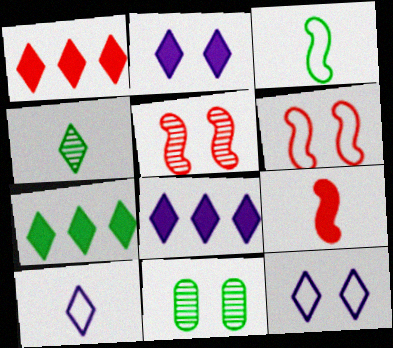[[1, 4, 12], 
[1, 7, 8], 
[2, 6, 11], 
[3, 7, 11]]